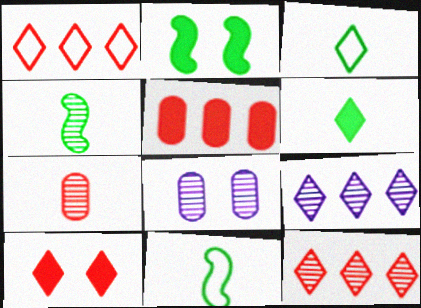[[3, 9, 10], 
[4, 8, 12]]